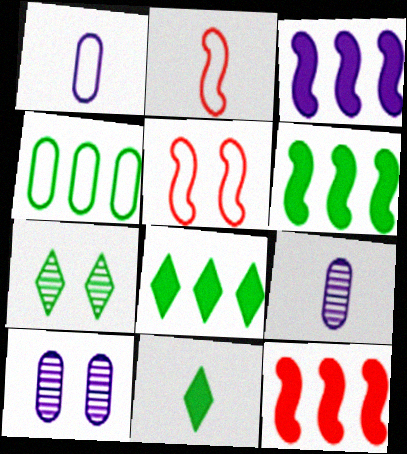[[1, 7, 12], 
[2, 8, 10], 
[2, 9, 11], 
[3, 6, 12], 
[5, 8, 9]]